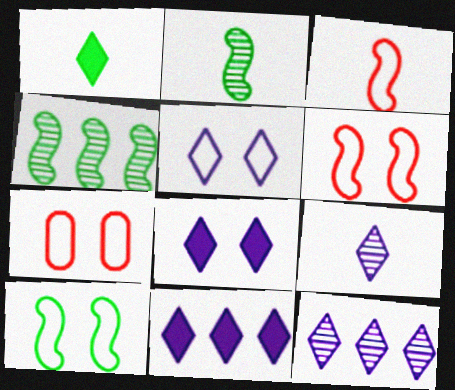[[2, 7, 11], 
[5, 7, 10], 
[5, 9, 11]]